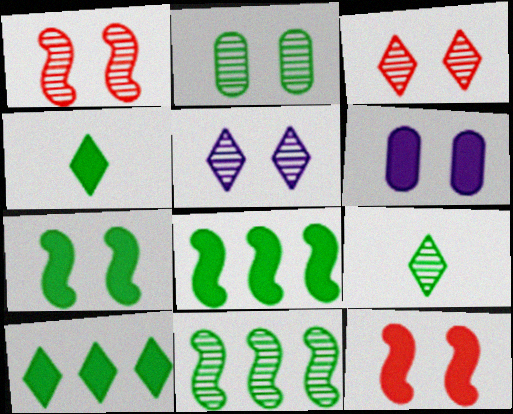[[1, 2, 5], 
[2, 9, 11]]